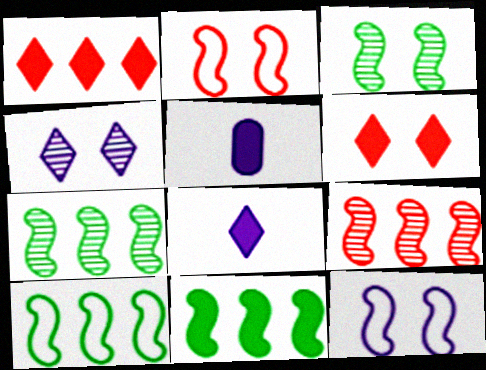[[5, 6, 11], 
[7, 10, 11]]